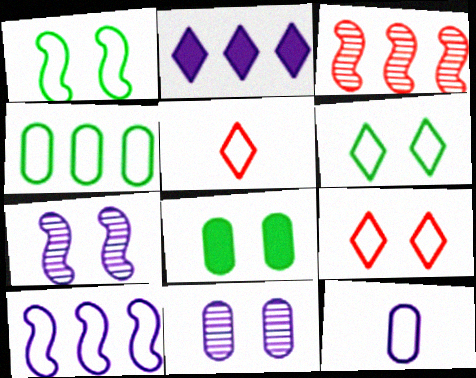[[2, 3, 4], 
[2, 7, 12], 
[7, 8, 9]]